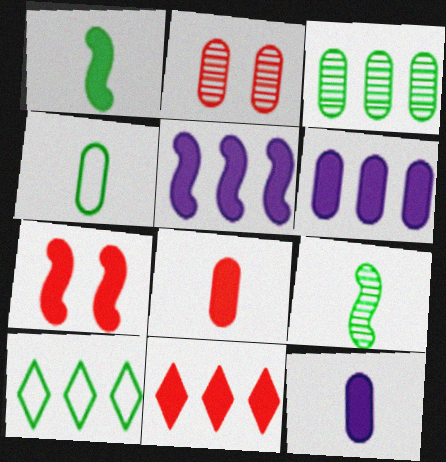[[1, 5, 7], 
[2, 4, 6], 
[7, 8, 11]]